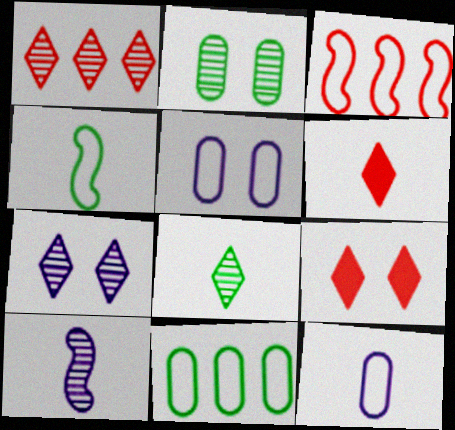[[1, 2, 10], 
[1, 7, 8], 
[9, 10, 11]]